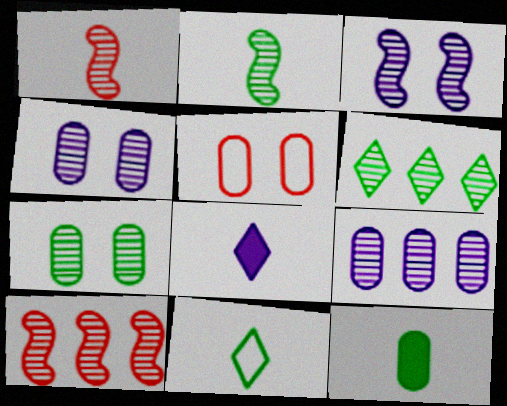[[1, 4, 6], 
[2, 3, 10], 
[2, 6, 7], 
[2, 11, 12], 
[5, 9, 12], 
[6, 9, 10]]